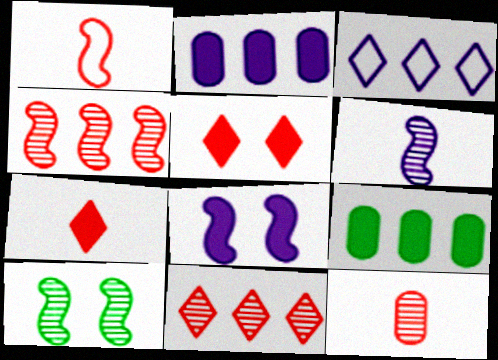[[1, 7, 12], 
[3, 4, 9], 
[4, 6, 10], 
[7, 8, 9]]